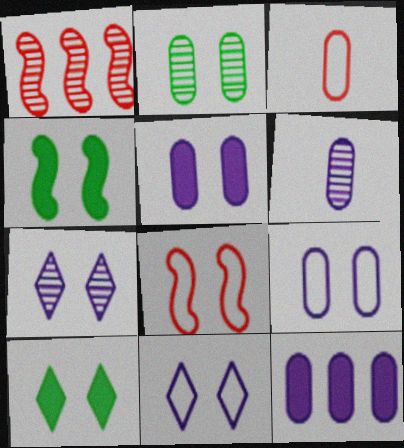[[2, 3, 12], 
[6, 9, 12]]